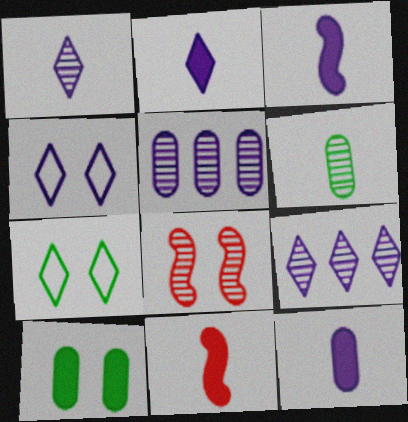[[2, 3, 12], 
[2, 4, 9], 
[3, 4, 5], 
[4, 8, 10], 
[5, 7, 11], 
[6, 8, 9]]